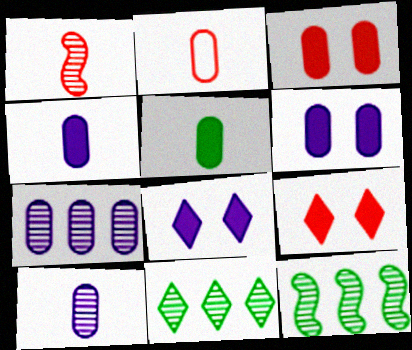[[2, 5, 10], 
[2, 8, 12]]